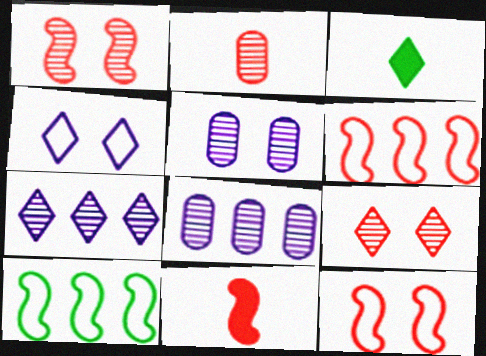[[1, 6, 11], 
[3, 5, 6], 
[3, 8, 12]]